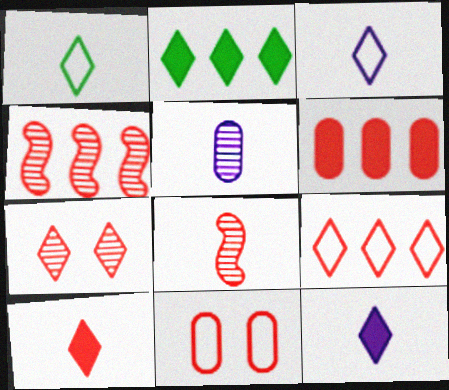[[2, 3, 7], 
[4, 6, 9], 
[4, 10, 11], 
[7, 9, 10]]